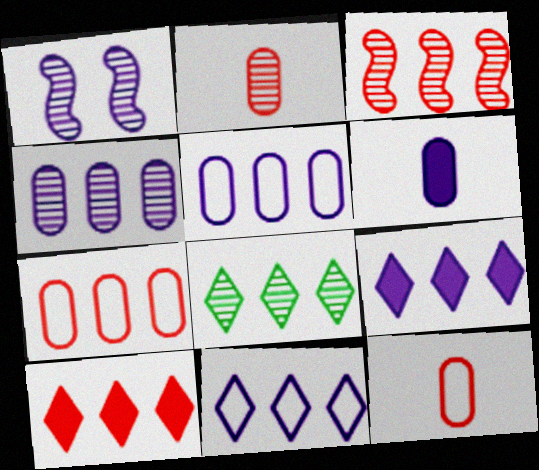[[1, 2, 8], 
[1, 6, 11], 
[3, 4, 8], 
[3, 7, 10], 
[8, 10, 11]]